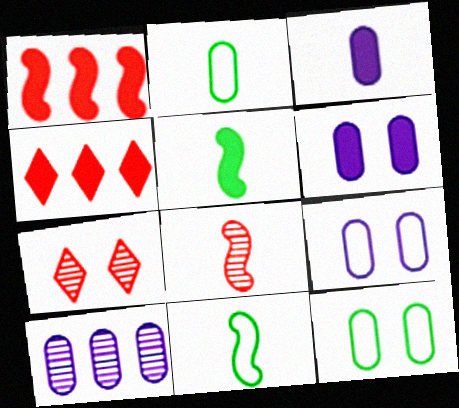[[3, 9, 10], 
[4, 5, 6]]